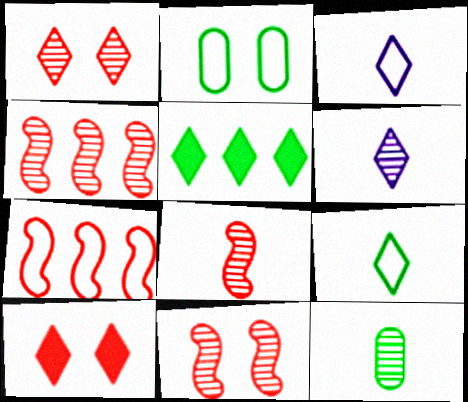[[1, 3, 5], 
[2, 3, 7], 
[4, 8, 11], 
[6, 8, 12]]